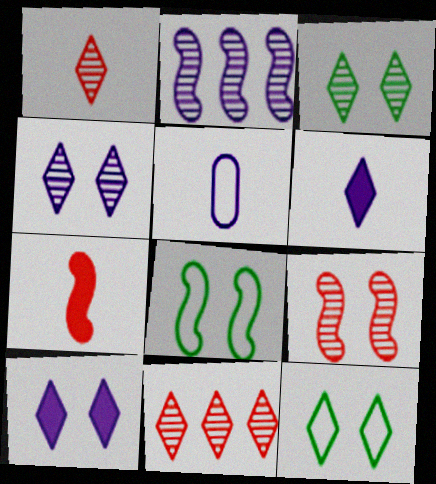[[2, 5, 10], 
[2, 7, 8], 
[6, 11, 12]]